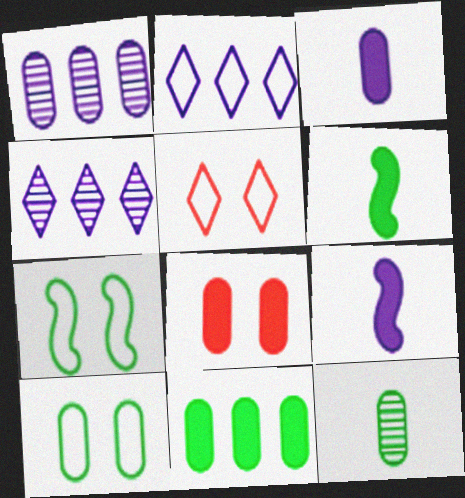[[1, 5, 6], 
[3, 8, 11], 
[10, 11, 12]]